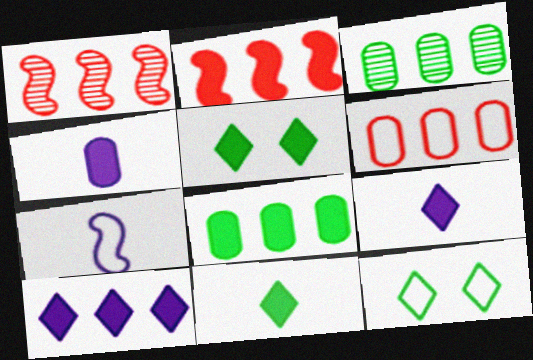[[1, 4, 12], 
[2, 4, 5], 
[2, 8, 10], 
[6, 7, 12]]